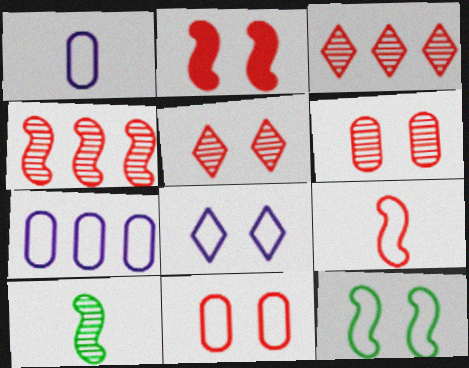[[2, 4, 9], 
[2, 5, 11], 
[8, 11, 12]]